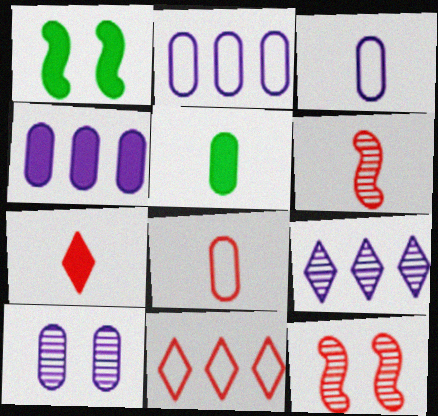[[1, 4, 7], 
[1, 8, 9], 
[3, 4, 10], 
[6, 7, 8]]